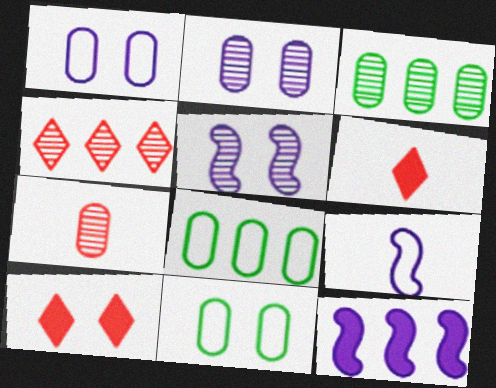[[2, 3, 7], 
[3, 9, 10], 
[4, 8, 12], 
[5, 6, 8], 
[5, 9, 12], 
[5, 10, 11]]